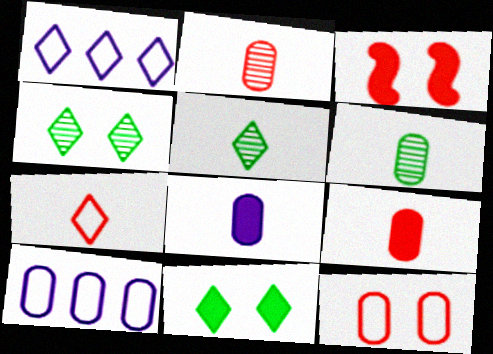[[1, 3, 6], 
[3, 5, 10]]